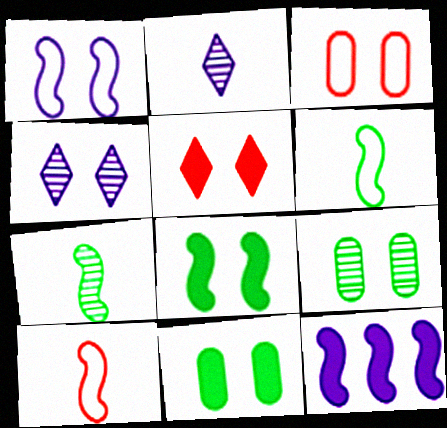[[1, 5, 9], 
[3, 4, 8]]